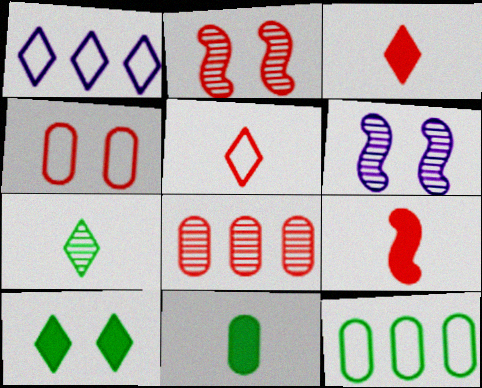[[1, 2, 11], 
[3, 6, 12], 
[4, 6, 10], 
[6, 7, 8]]